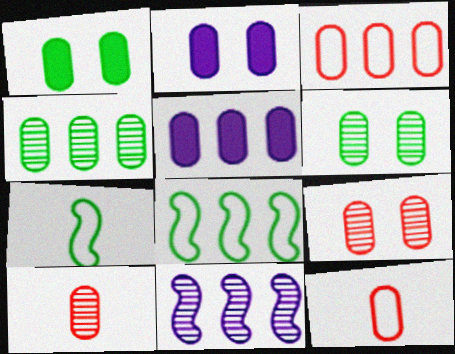[[2, 4, 12], 
[3, 4, 5], 
[5, 6, 12]]